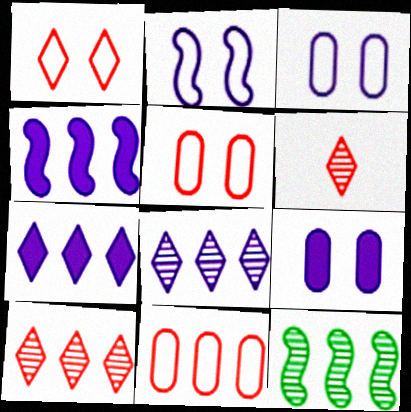[[7, 11, 12]]